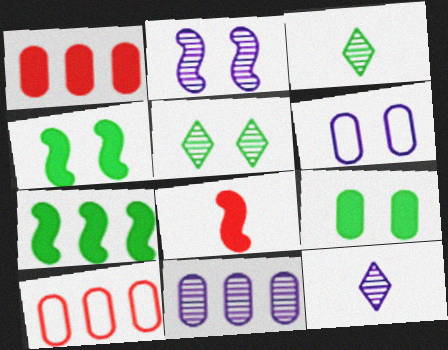[[2, 11, 12], 
[4, 10, 12]]